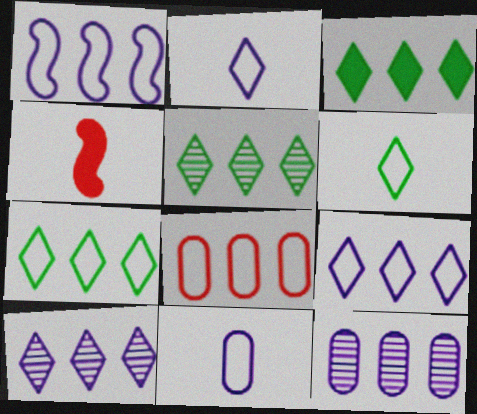[[1, 7, 8], 
[3, 5, 7]]